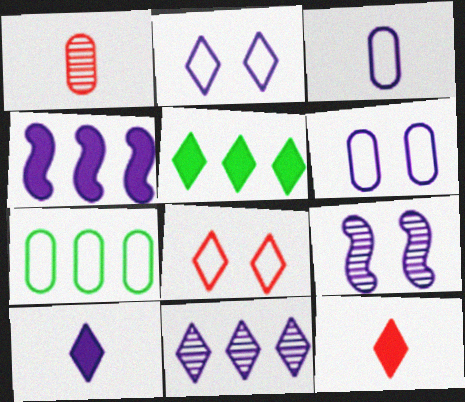[[2, 10, 11], 
[7, 9, 12]]